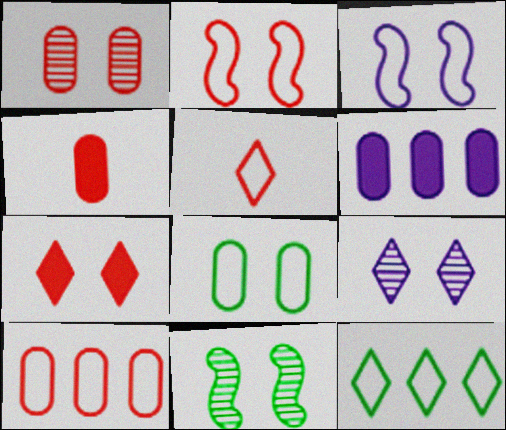[[1, 2, 7], 
[1, 4, 10], 
[1, 9, 11], 
[2, 5, 10], 
[5, 6, 11]]